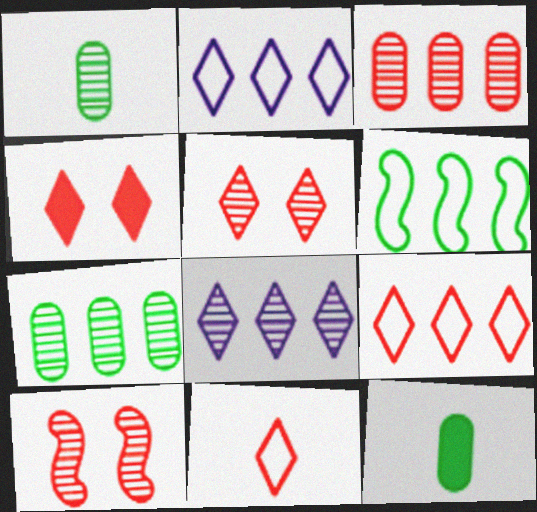[[1, 8, 10], 
[2, 10, 12]]